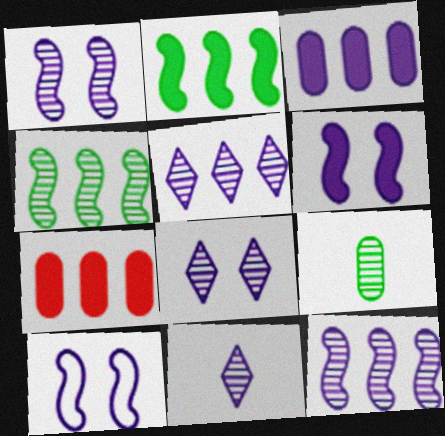[[1, 6, 10], 
[3, 10, 11], 
[5, 8, 11]]